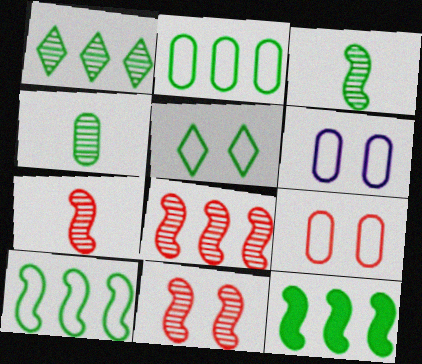[[1, 2, 12], 
[4, 5, 12], 
[7, 8, 11]]